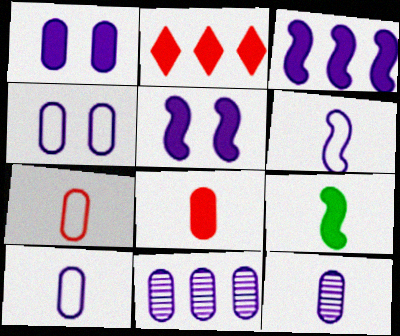[[1, 2, 9], 
[1, 10, 11]]